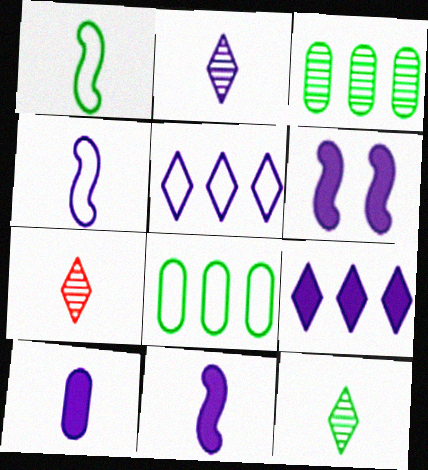[[1, 7, 10], 
[2, 4, 10], 
[2, 7, 12], 
[6, 7, 8], 
[6, 9, 10]]